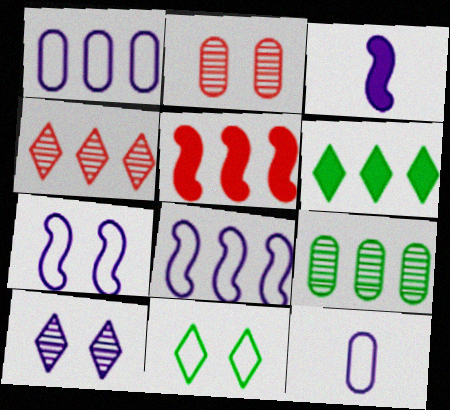[[1, 3, 10]]